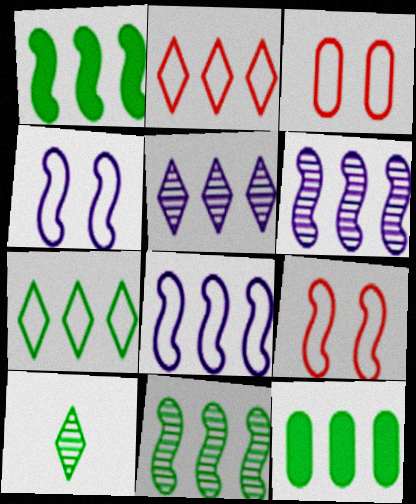[[2, 6, 12], 
[7, 11, 12]]